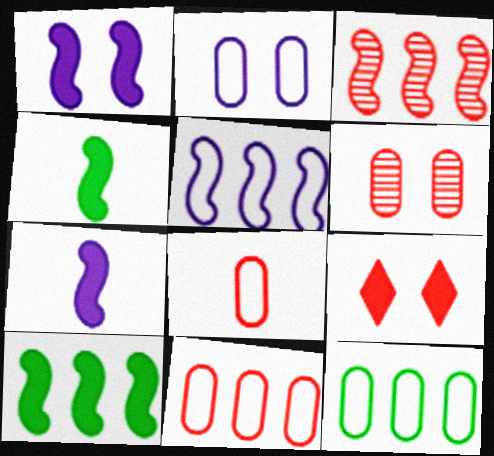[[2, 8, 12], 
[3, 5, 10], 
[3, 8, 9]]